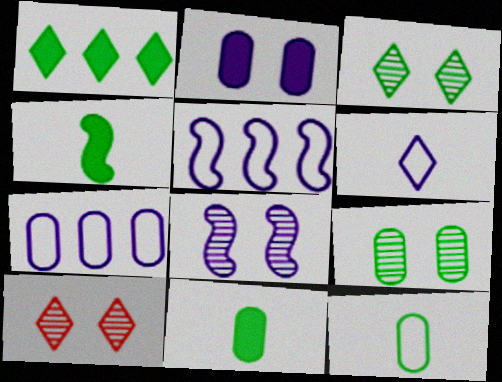[[1, 6, 10], 
[4, 7, 10], 
[5, 10, 11], 
[8, 9, 10]]